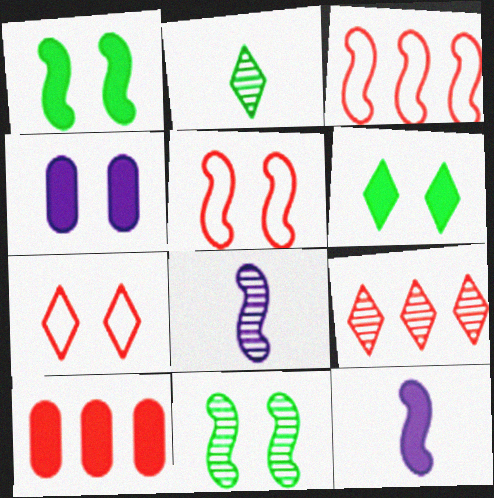[[1, 3, 8], 
[2, 3, 4], 
[3, 9, 10], 
[3, 11, 12], 
[4, 7, 11], 
[6, 10, 12]]